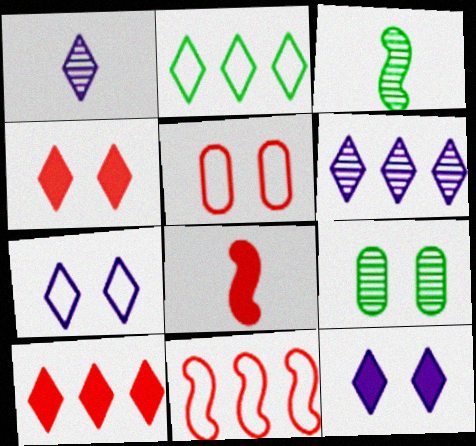[[1, 2, 4], 
[2, 6, 10]]